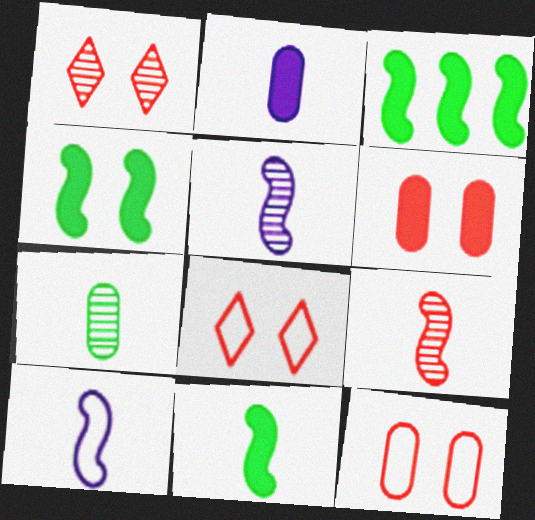[[3, 4, 11], 
[9, 10, 11]]